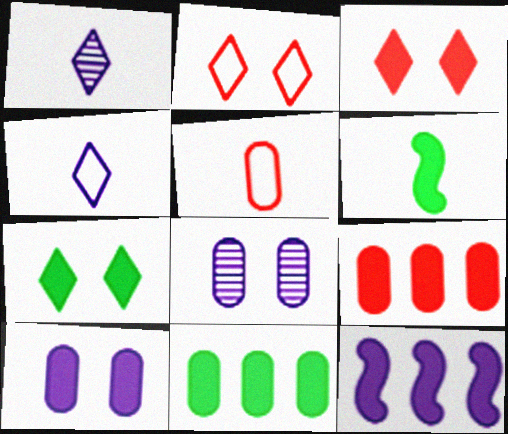[[1, 5, 6], 
[4, 8, 12], 
[5, 8, 11], 
[6, 7, 11]]